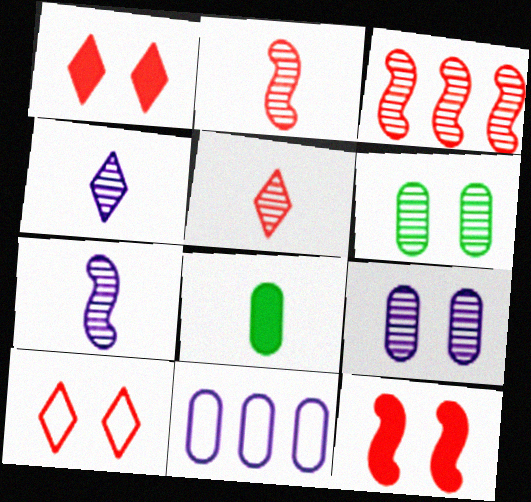[[3, 4, 6]]